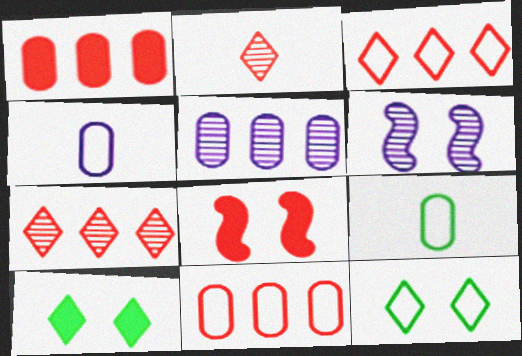[[2, 8, 11]]